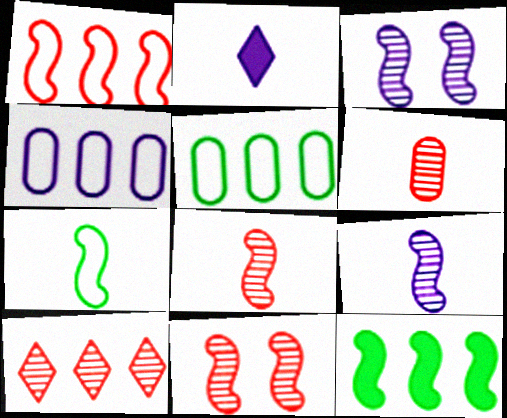[[2, 3, 4], 
[2, 5, 11], 
[2, 6, 7], 
[4, 10, 12], 
[6, 10, 11]]